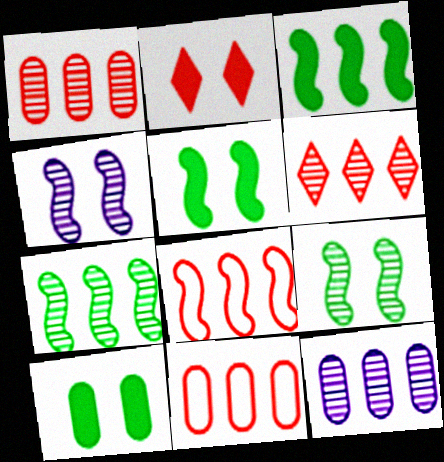[[6, 7, 12]]